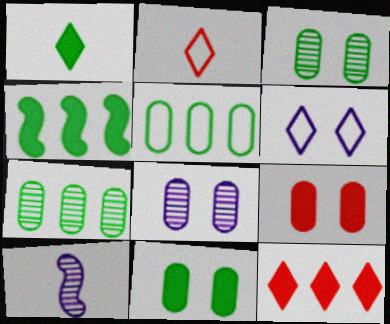[[1, 4, 11], 
[2, 4, 8]]